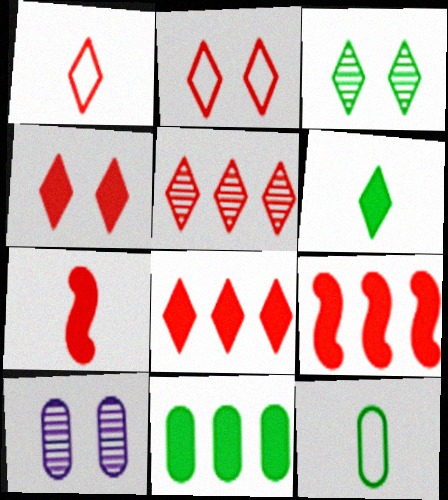[[1, 4, 5]]